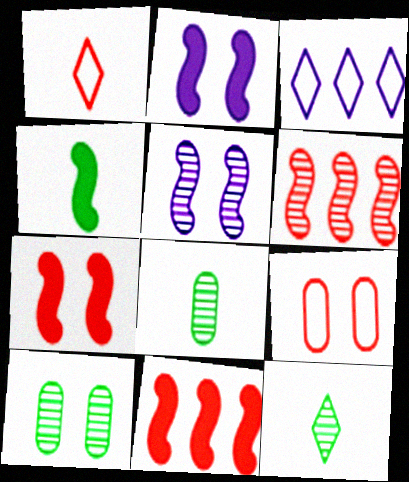[[2, 4, 11], 
[3, 7, 8]]